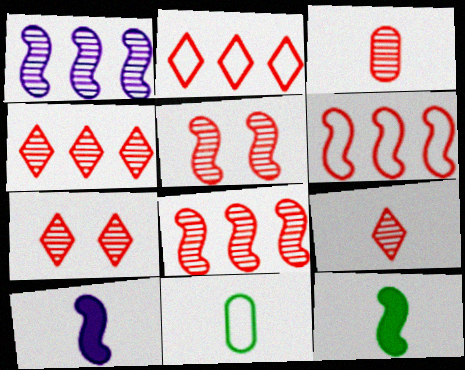[[3, 4, 5], 
[3, 7, 8], 
[4, 7, 9], 
[9, 10, 11]]